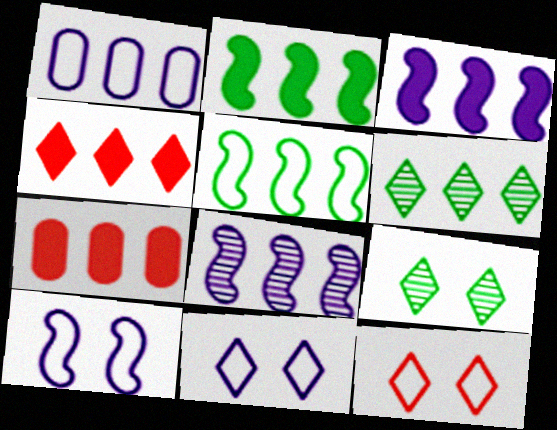[]